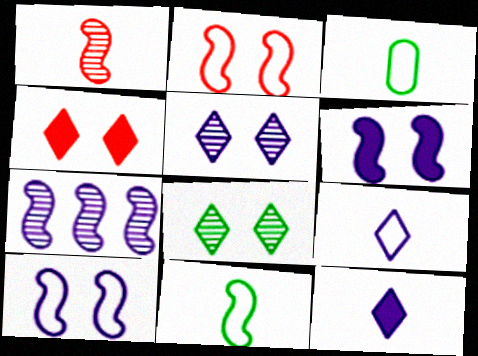[[1, 3, 12], 
[3, 4, 7]]